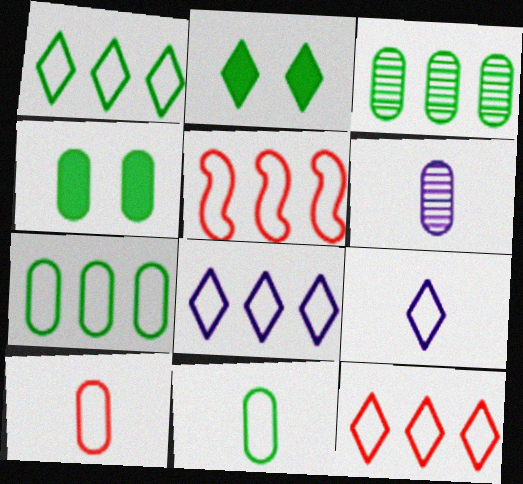[[1, 8, 12], 
[2, 5, 6], 
[3, 4, 11], 
[5, 7, 8]]